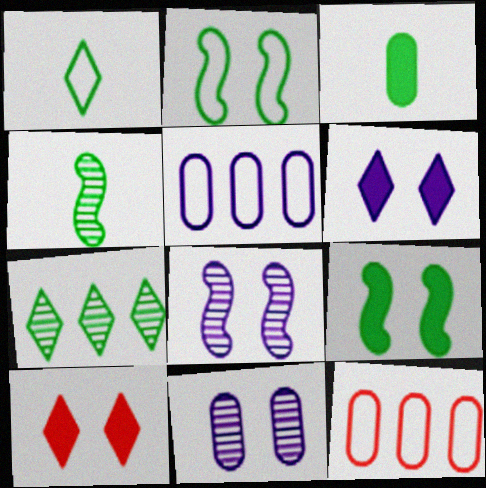[[1, 3, 4], 
[2, 3, 7], 
[2, 10, 11], 
[3, 11, 12], 
[4, 5, 10], 
[4, 6, 12]]